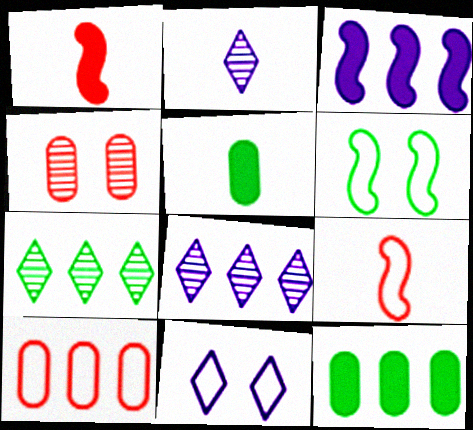[[2, 5, 9], 
[3, 7, 10], 
[5, 6, 7]]